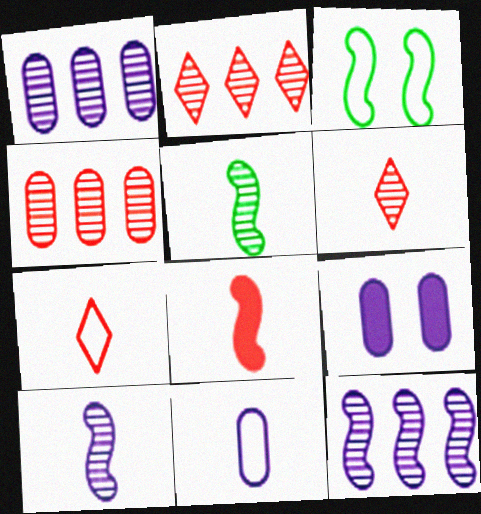[[1, 9, 11], 
[3, 8, 12]]